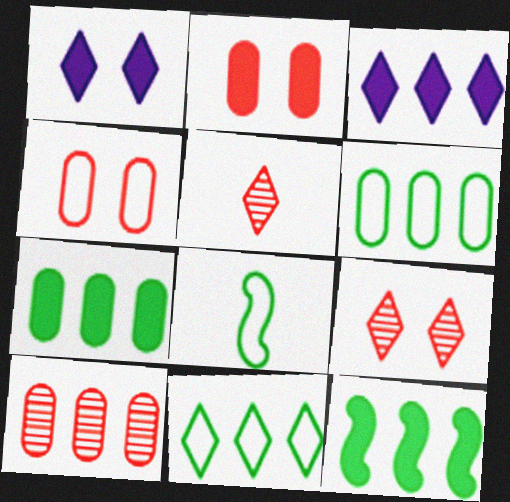[[1, 5, 11], 
[1, 8, 10]]